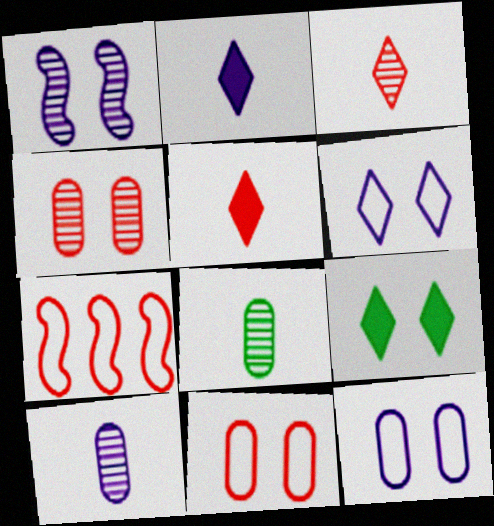[[1, 9, 11], 
[4, 5, 7], 
[7, 9, 10]]